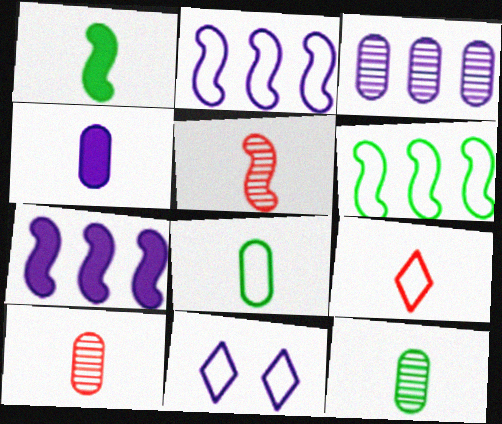[[4, 8, 10]]